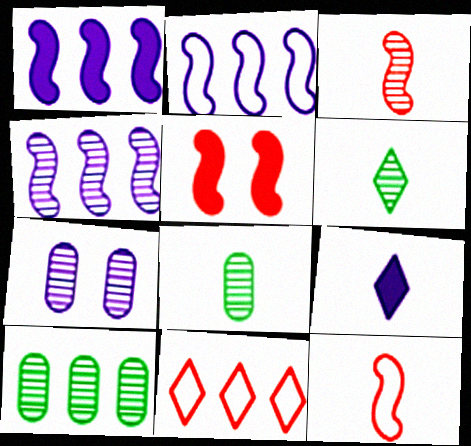[[1, 2, 4], 
[1, 10, 11], 
[2, 7, 9], 
[8, 9, 12]]